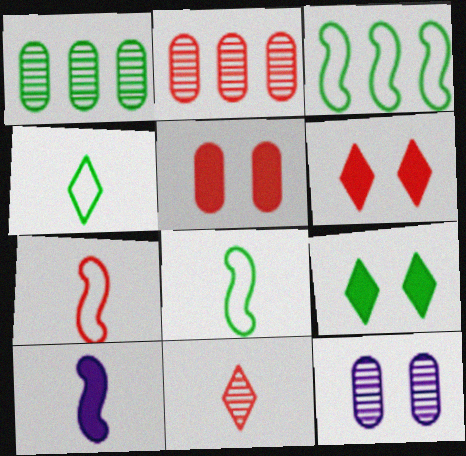[[1, 8, 9], 
[2, 6, 7]]